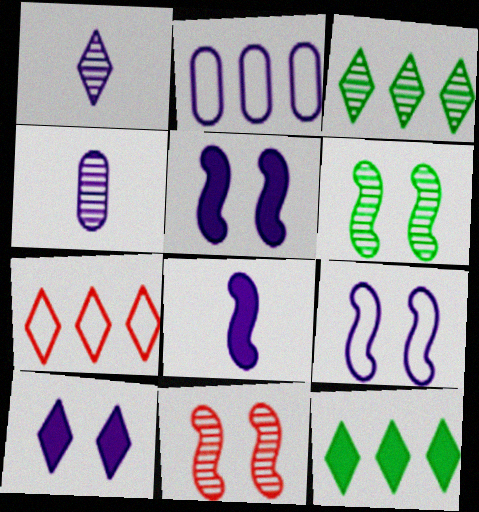[[1, 2, 5], 
[3, 4, 11]]